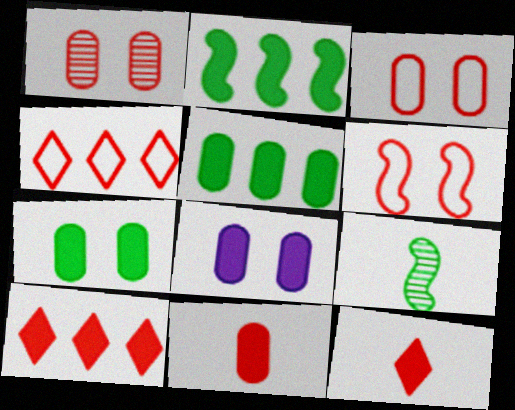[[2, 8, 12], 
[4, 8, 9], 
[5, 8, 11]]